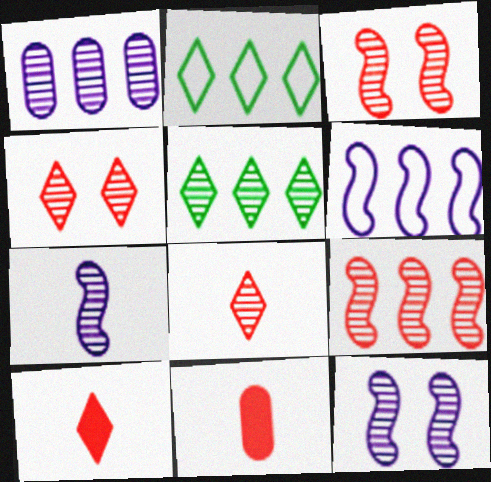[[1, 5, 9], 
[2, 11, 12]]